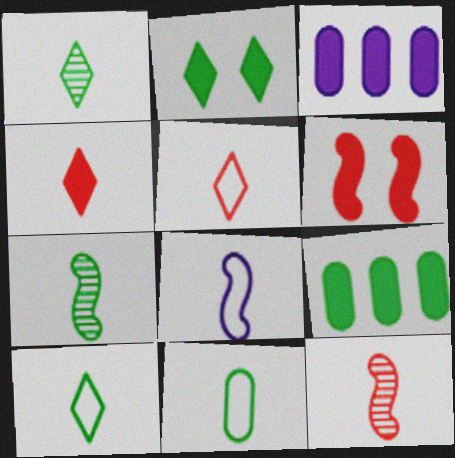[[5, 8, 11]]